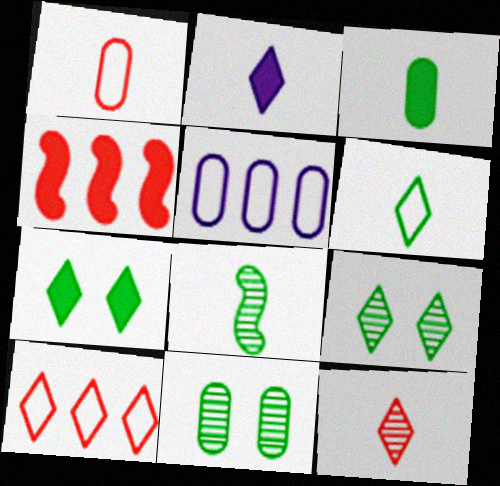[[1, 2, 8], 
[2, 6, 12], 
[2, 9, 10], 
[3, 6, 8]]